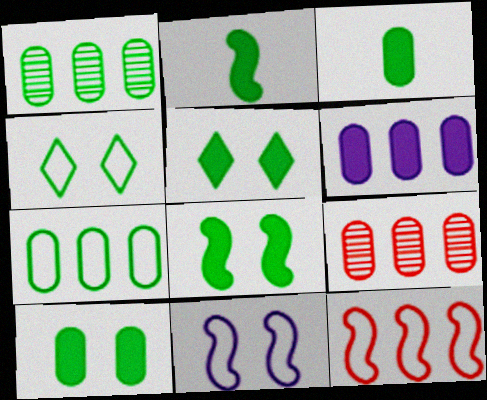[[1, 2, 4], 
[5, 8, 10], 
[6, 7, 9]]